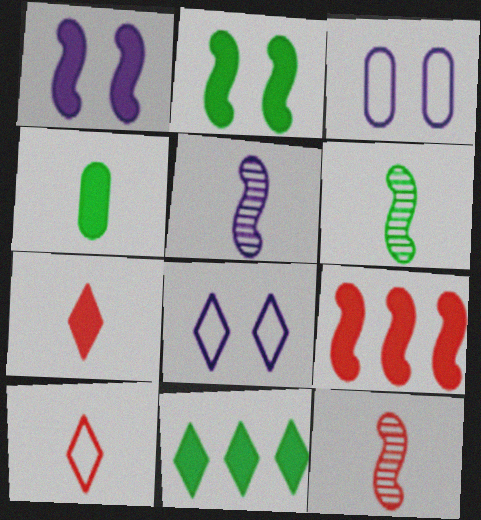[[2, 4, 11], 
[3, 11, 12], 
[4, 5, 10], 
[5, 6, 12]]